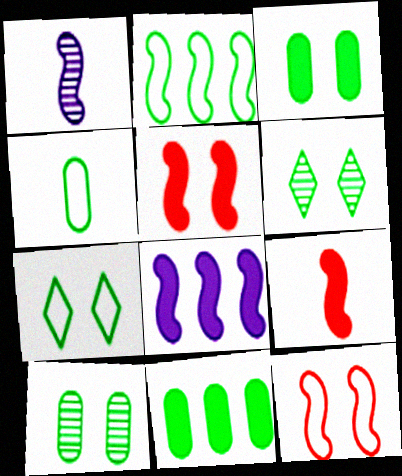[[1, 2, 5], 
[2, 4, 7], 
[4, 10, 11]]